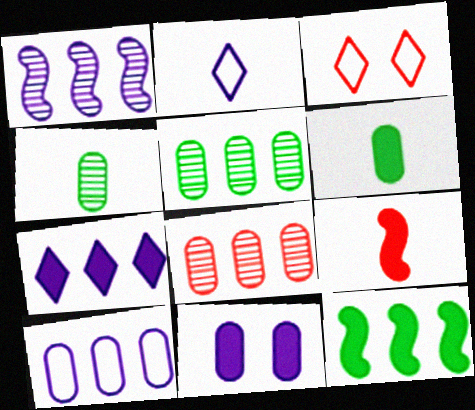[[1, 2, 11], 
[1, 3, 6], 
[1, 7, 10], 
[2, 4, 9], 
[3, 8, 9]]